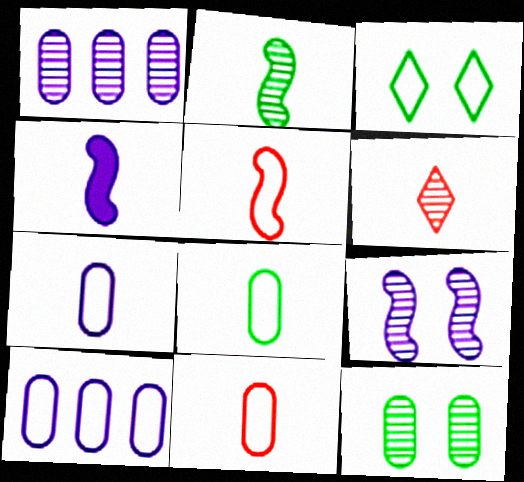[[2, 4, 5], 
[3, 5, 10], 
[4, 6, 8], 
[7, 8, 11]]